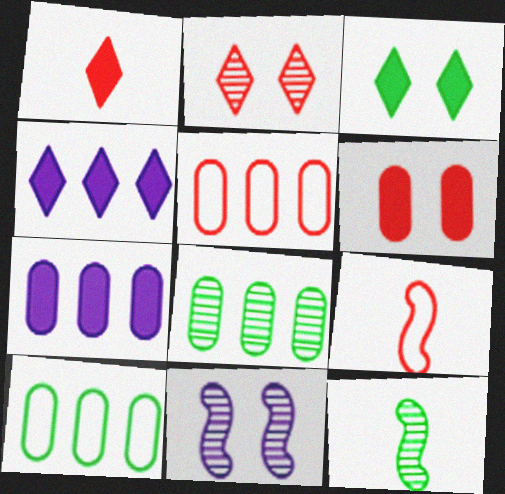[[1, 3, 4], 
[1, 10, 11], 
[3, 10, 12], 
[5, 7, 8]]